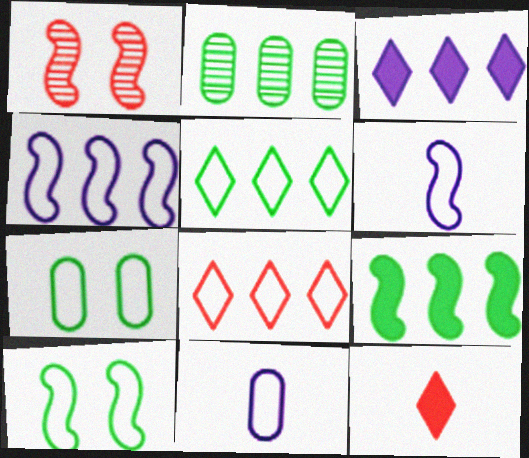[[1, 6, 9], 
[2, 5, 9], 
[6, 7, 8], 
[8, 10, 11]]